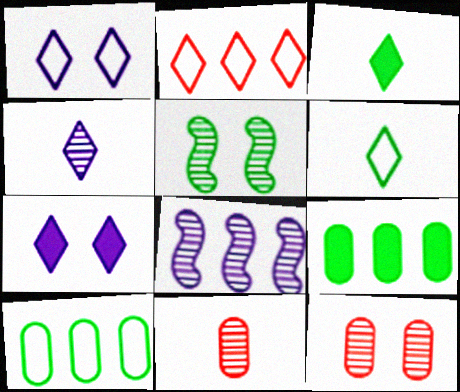[[1, 2, 6], 
[2, 8, 9], 
[3, 5, 10], 
[5, 6, 9]]